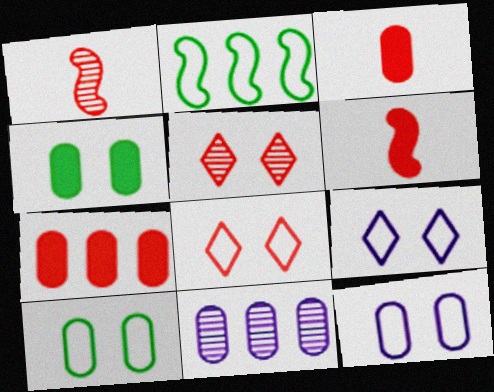[[1, 7, 8], 
[3, 10, 11]]